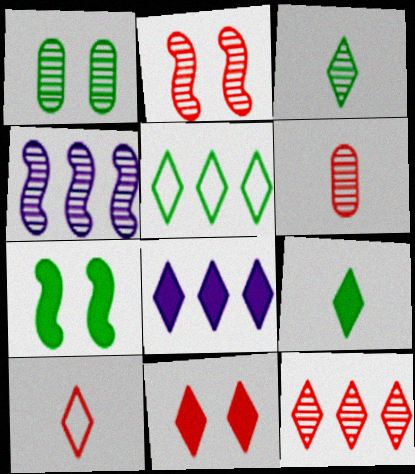[[2, 6, 12], 
[5, 8, 12], 
[8, 9, 11], 
[10, 11, 12]]